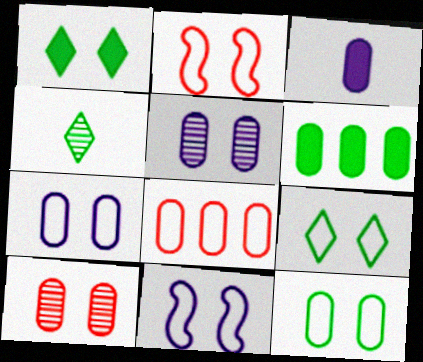[[1, 2, 5], 
[1, 10, 11], 
[2, 7, 9]]